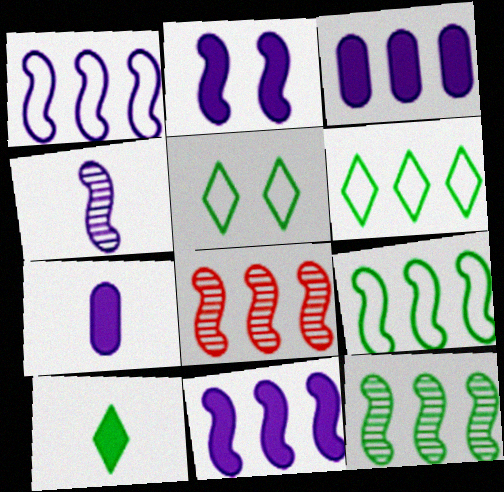[[1, 2, 4], 
[3, 6, 8], 
[5, 7, 8], 
[8, 9, 11]]